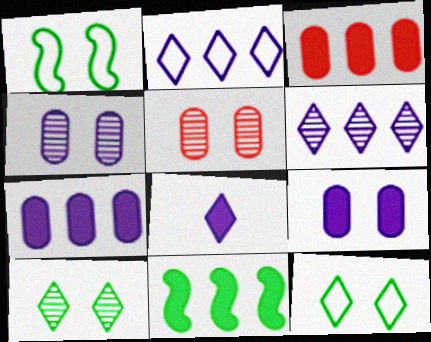[]